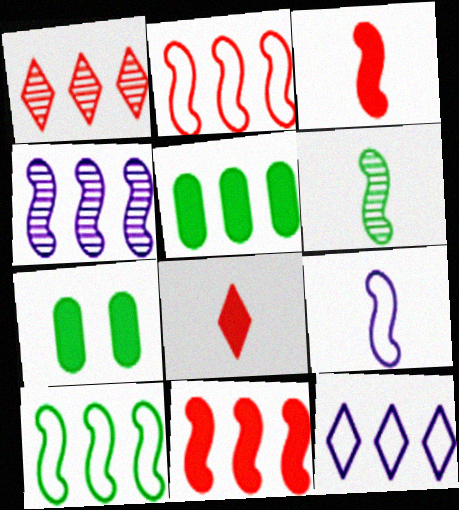[[1, 7, 9], 
[3, 6, 9], 
[4, 10, 11]]